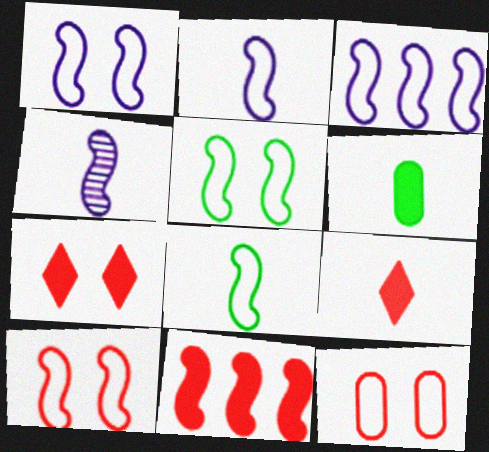[[1, 2, 3], 
[1, 5, 10], 
[3, 8, 10], 
[4, 5, 11]]